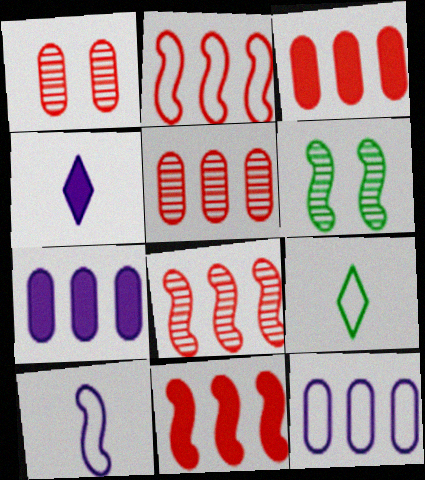[[2, 8, 11], 
[6, 10, 11]]